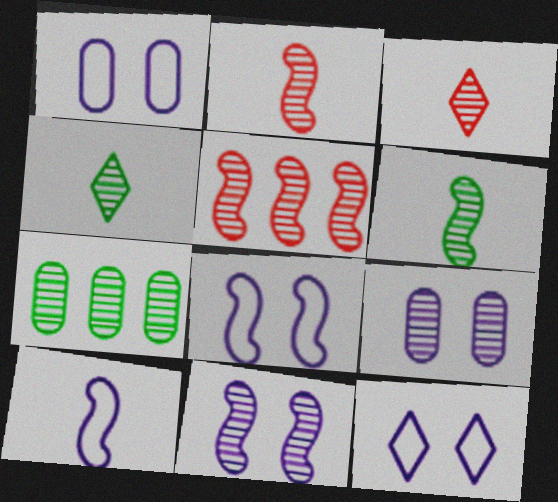[[1, 8, 12], 
[3, 7, 11], 
[4, 5, 9], 
[5, 6, 11]]